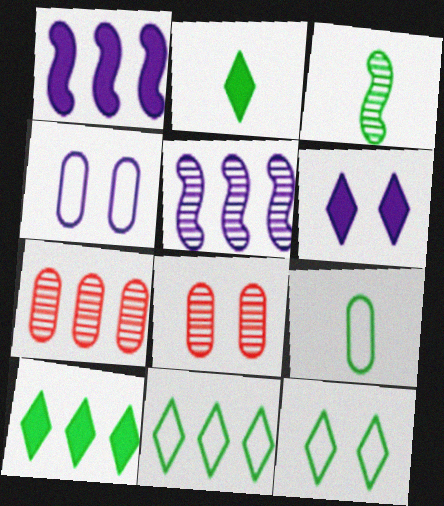[[1, 7, 11], 
[2, 3, 9]]